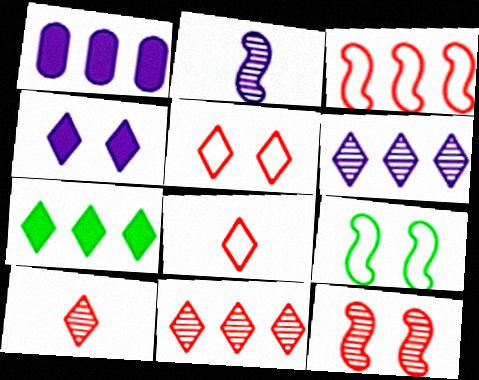[[1, 9, 10]]